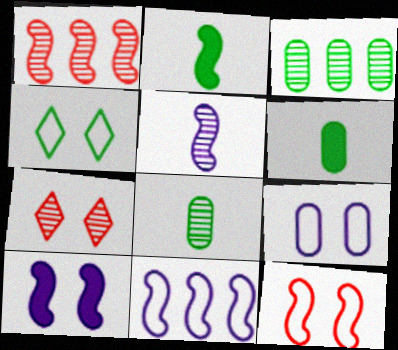[[2, 3, 4], 
[3, 5, 7], 
[4, 9, 12], 
[5, 10, 11], 
[6, 7, 11]]